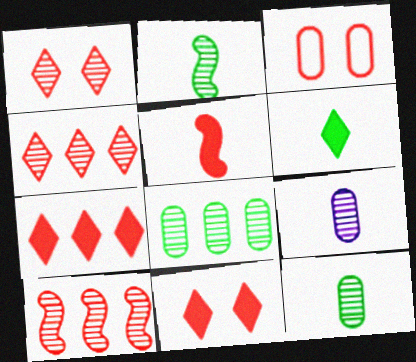[[3, 4, 5]]